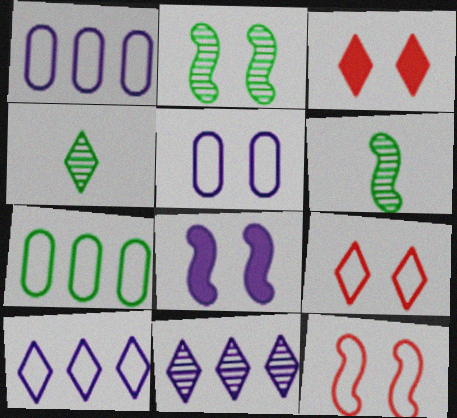[[1, 3, 6], 
[2, 3, 5], 
[2, 8, 12], 
[3, 4, 10]]